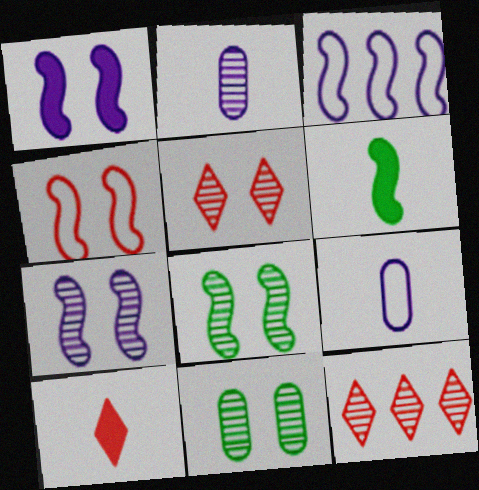[[1, 4, 8], 
[2, 8, 12], 
[3, 10, 11], 
[5, 7, 11]]